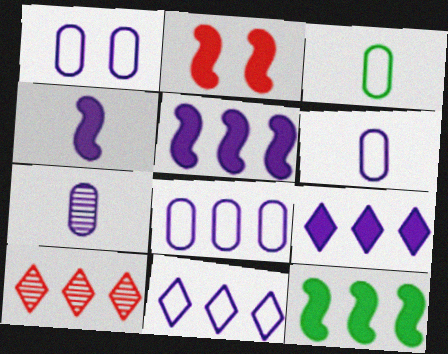[[1, 6, 8], 
[2, 4, 12], 
[8, 10, 12]]